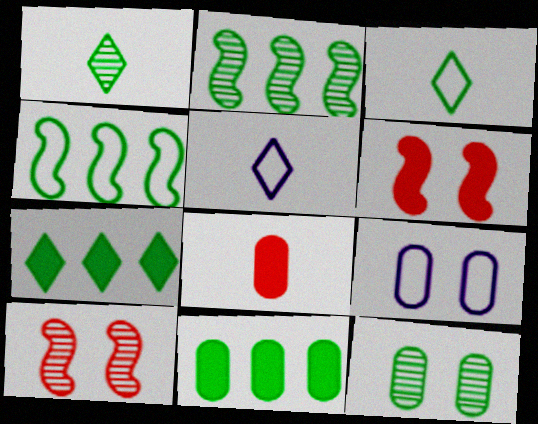[[1, 2, 12], 
[5, 10, 11]]